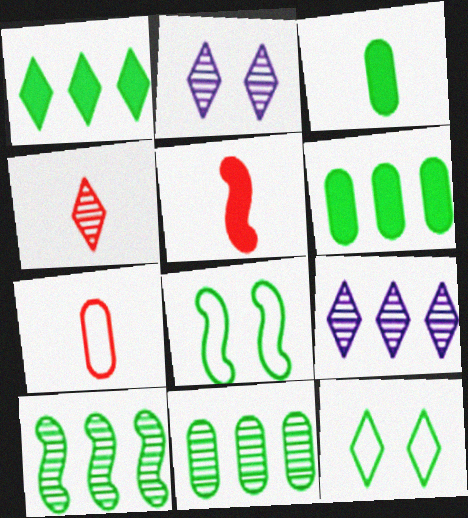[[3, 10, 12], 
[4, 5, 7]]